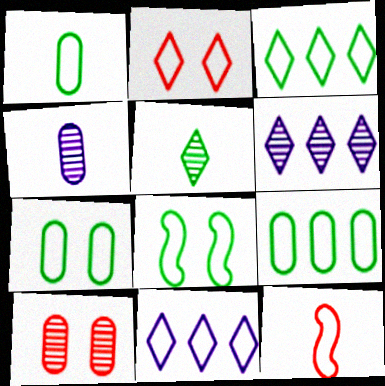[[1, 3, 8], 
[1, 7, 9], 
[7, 11, 12]]